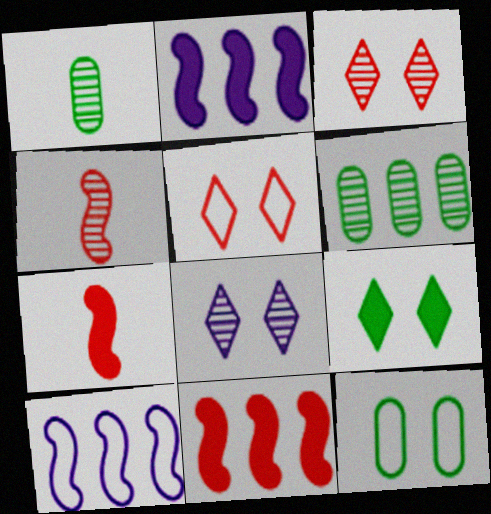[[1, 2, 5], 
[4, 6, 8], 
[5, 8, 9]]